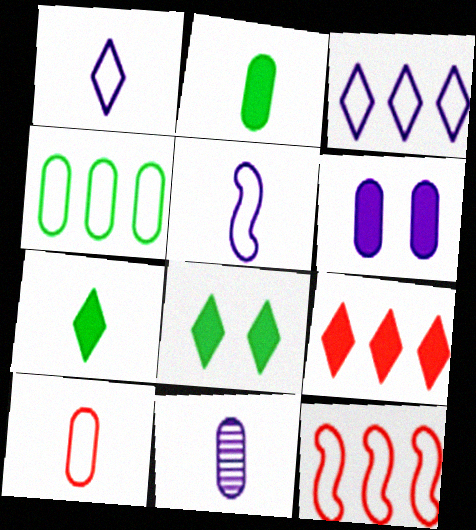[[2, 10, 11], 
[3, 4, 12], 
[8, 11, 12]]